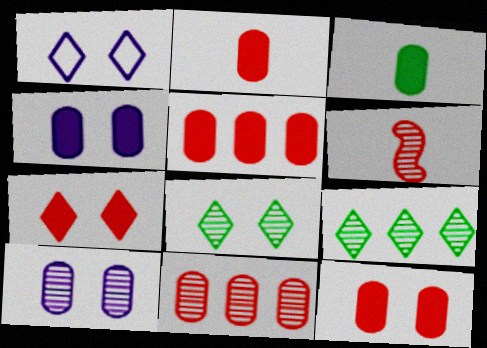[[1, 7, 8], 
[2, 5, 12], 
[3, 4, 5], 
[6, 9, 10]]